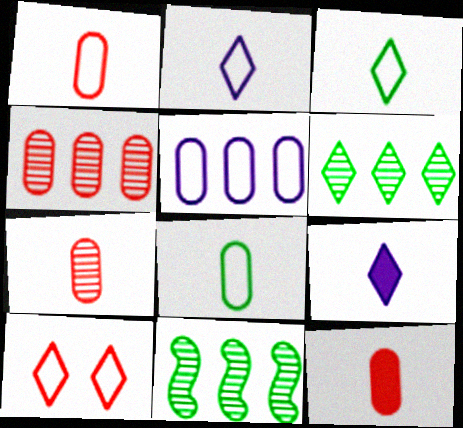[[1, 7, 12], 
[6, 9, 10]]